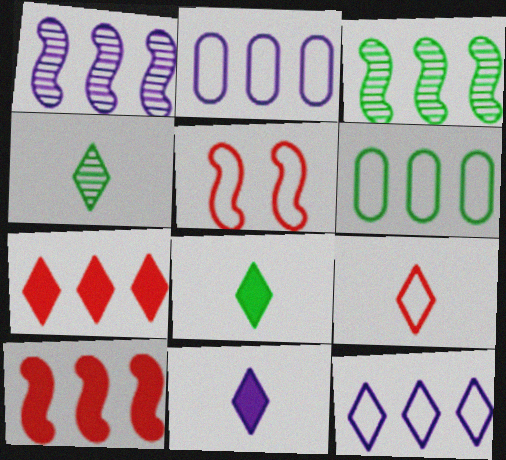[[1, 6, 7], 
[2, 3, 7], 
[4, 9, 11]]